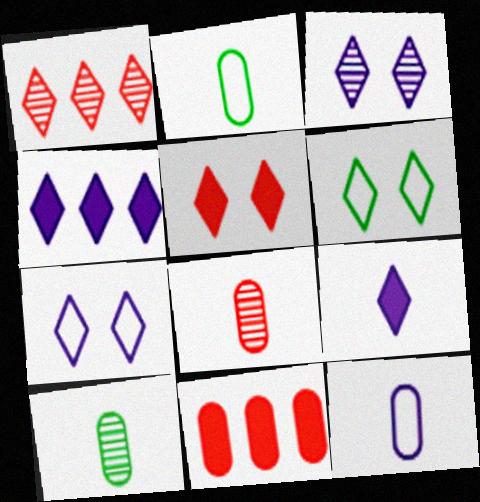[[1, 6, 9], 
[3, 5, 6]]